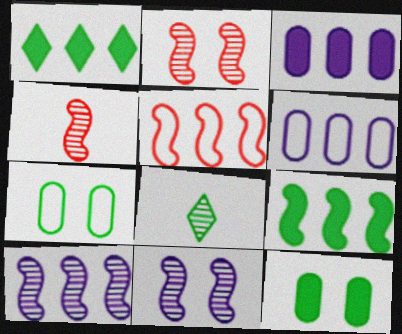[[5, 9, 10], 
[7, 8, 9]]